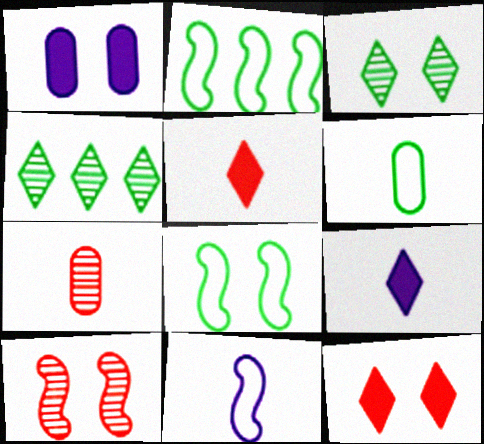[]